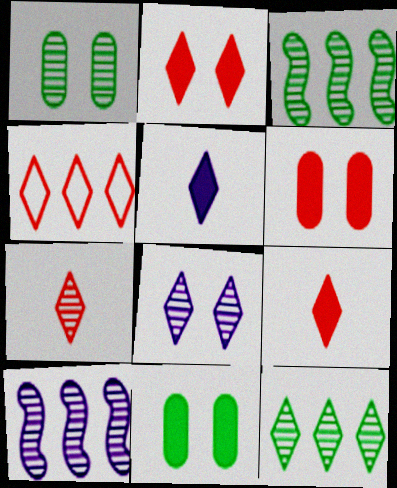[[1, 7, 10], 
[2, 4, 7], 
[7, 8, 12]]